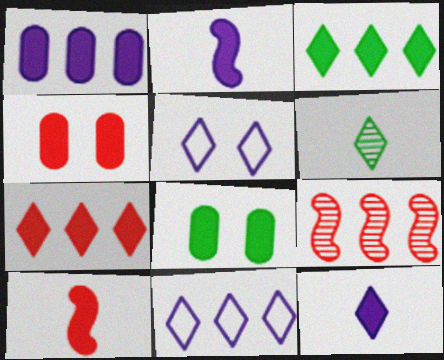[[2, 3, 4], 
[2, 7, 8], 
[4, 7, 10], 
[5, 6, 7]]